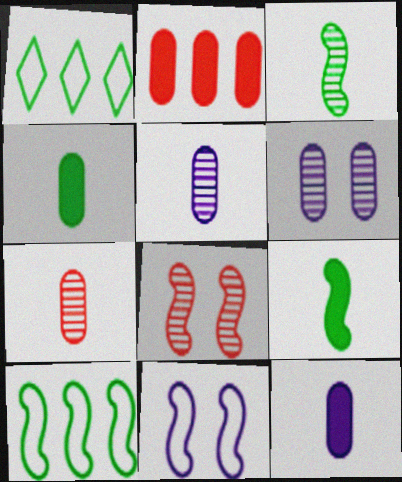[[1, 8, 12]]